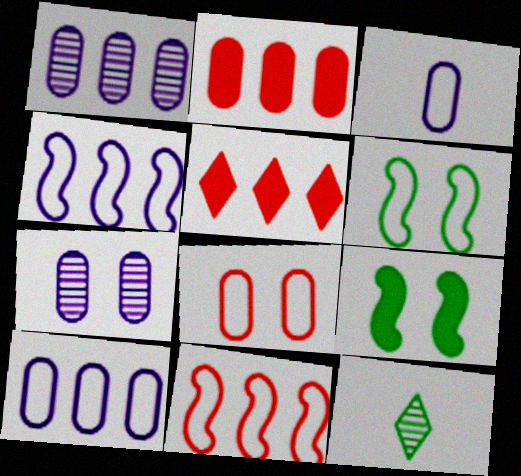[]